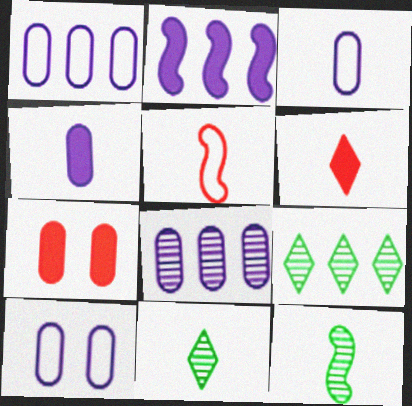[[1, 3, 10], 
[3, 6, 12], 
[4, 5, 11], 
[4, 8, 10]]